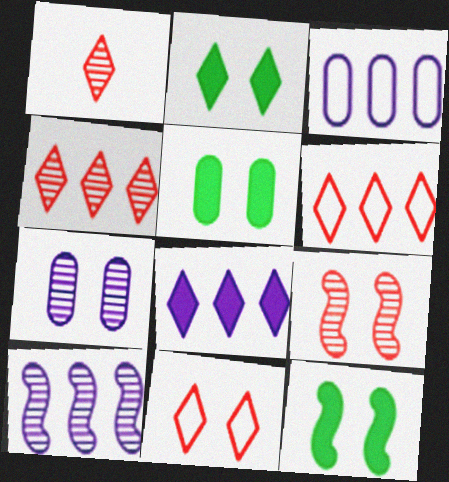[[1, 3, 12], 
[2, 5, 12], 
[3, 8, 10], 
[7, 11, 12]]